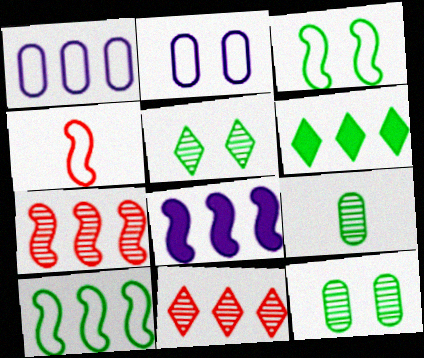[[1, 6, 7], 
[3, 6, 9], 
[7, 8, 10]]